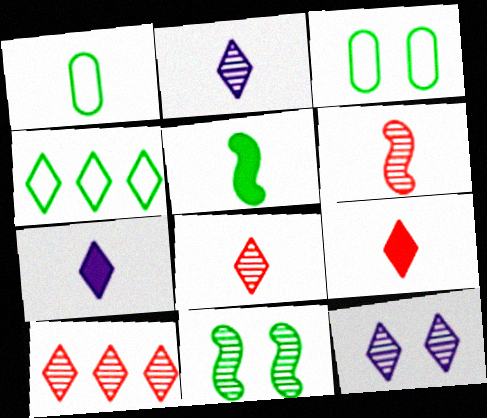[[1, 6, 7], 
[4, 9, 12]]